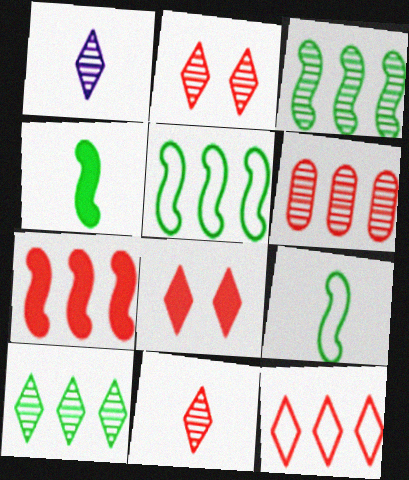[[1, 2, 10], 
[6, 7, 12], 
[8, 11, 12]]